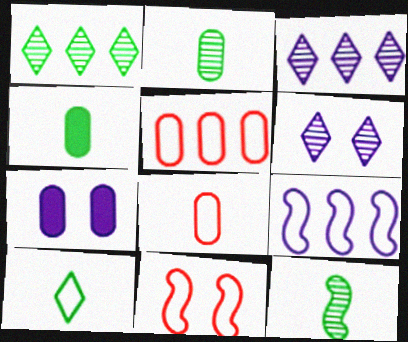[[2, 5, 7], 
[3, 4, 11], 
[4, 10, 12]]